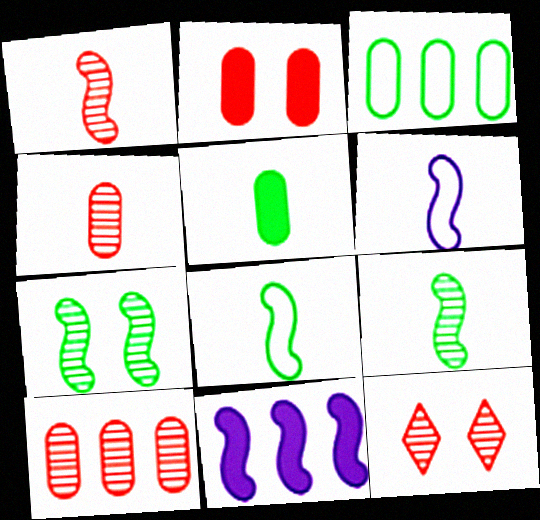[[1, 10, 12]]